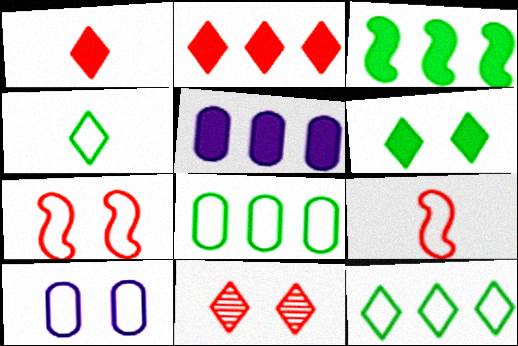[[2, 3, 5], 
[9, 10, 12]]